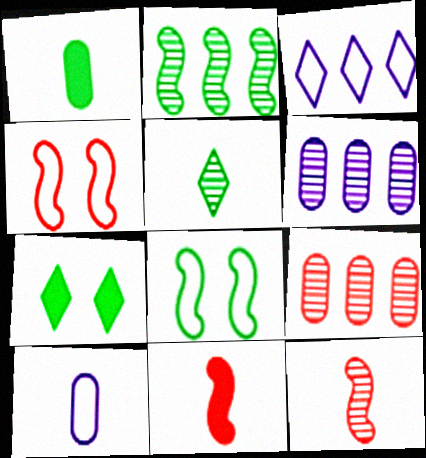[[5, 10, 11]]